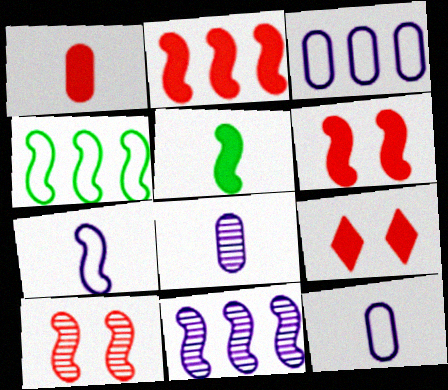[[1, 2, 9], 
[2, 4, 11], 
[4, 8, 9]]